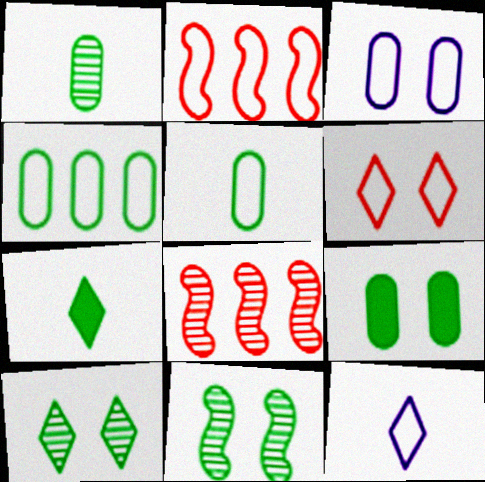[[1, 4, 9], 
[3, 7, 8], 
[4, 7, 11], 
[8, 9, 12]]